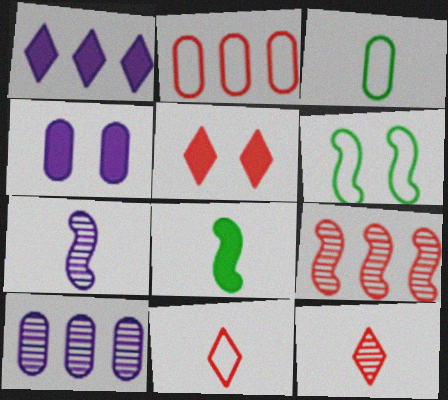[]